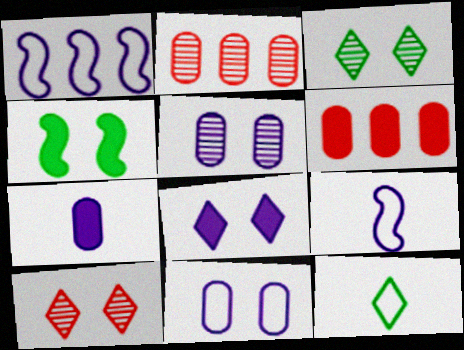[[3, 6, 9], 
[4, 10, 11]]